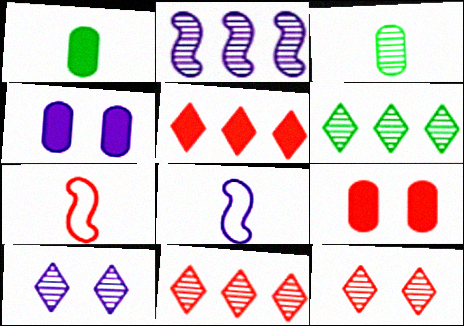[[2, 3, 12], 
[4, 6, 7], 
[6, 8, 9], 
[7, 9, 11]]